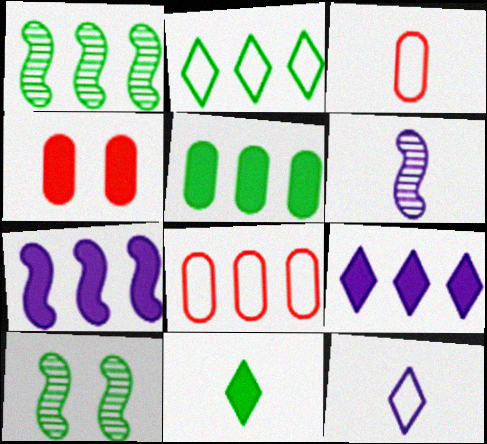[[1, 2, 5], 
[1, 4, 12], 
[1, 8, 9], 
[2, 4, 6], 
[3, 6, 11], 
[3, 9, 10], 
[4, 7, 11]]